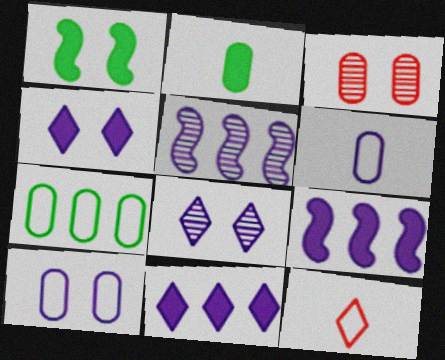[[4, 5, 6], 
[6, 8, 9]]